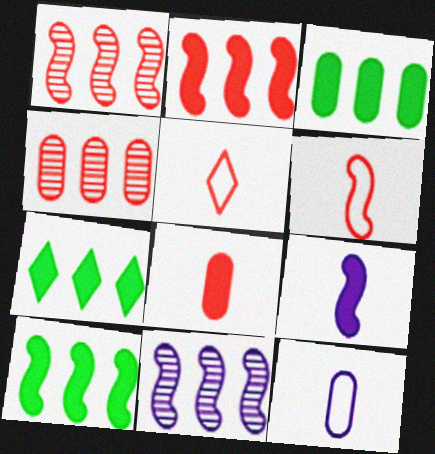[[3, 7, 10]]